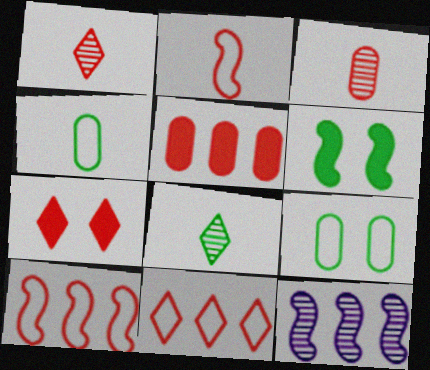[[1, 7, 11], 
[2, 6, 12], 
[3, 7, 10], 
[4, 7, 12]]